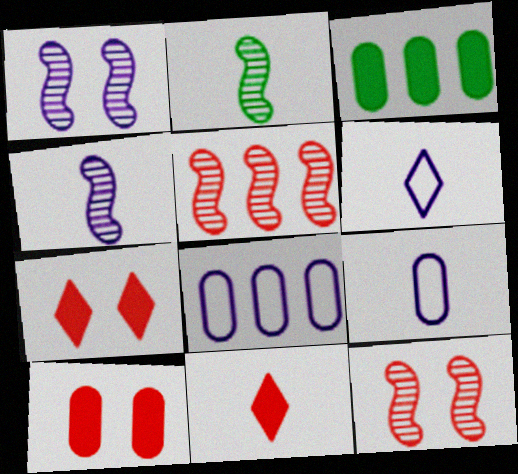[[1, 2, 5], 
[2, 7, 8], 
[2, 9, 11], 
[3, 6, 12]]